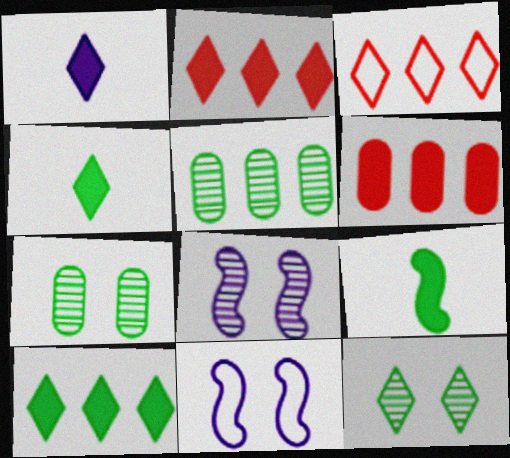[[1, 3, 12]]